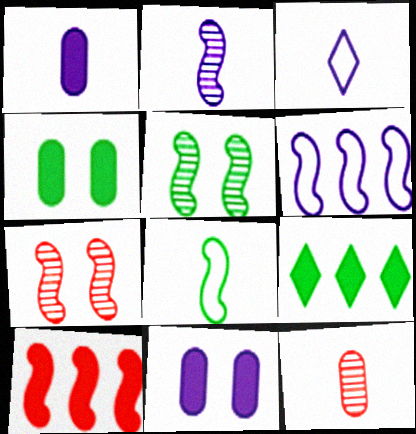[[1, 2, 3]]